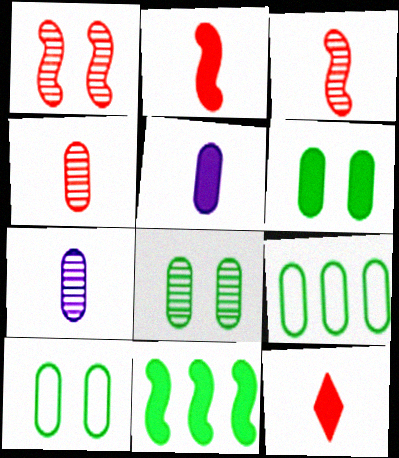[[6, 8, 10]]